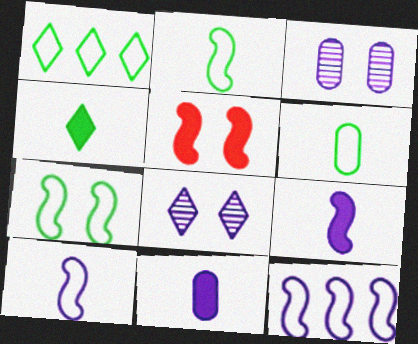[[1, 6, 7], 
[8, 11, 12]]